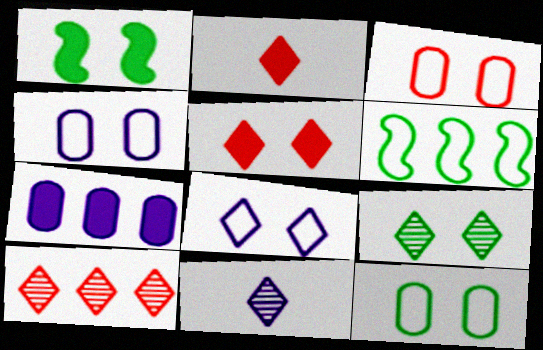[[1, 2, 7], 
[1, 9, 12], 
[3, 4, 12], 
[5, 8, 9], 
[6, 7, 10], 
[9, 10, 11]]